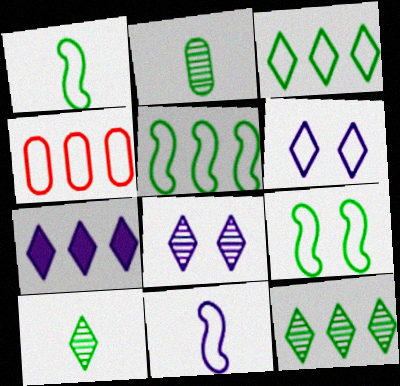[[1, 4, 6], 
[1, 5, 9]]